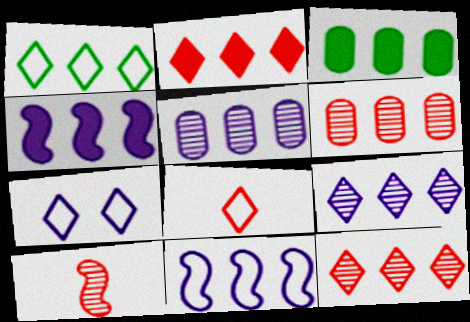[[1, 2, 9], 
[1, 4, 6], 
[1, 7, 8], 
[2, 3, 4], 
[3, 7, 10], 
[3, 11, 12]]